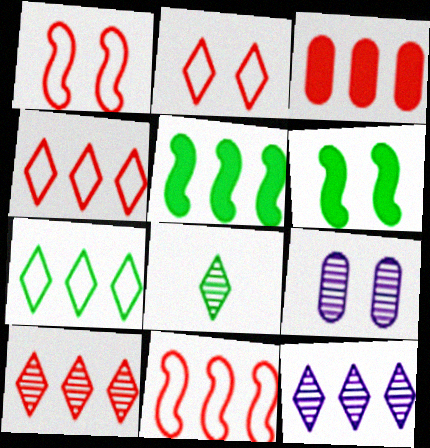[[2, 6, 9], 
[3, 10, 11]]